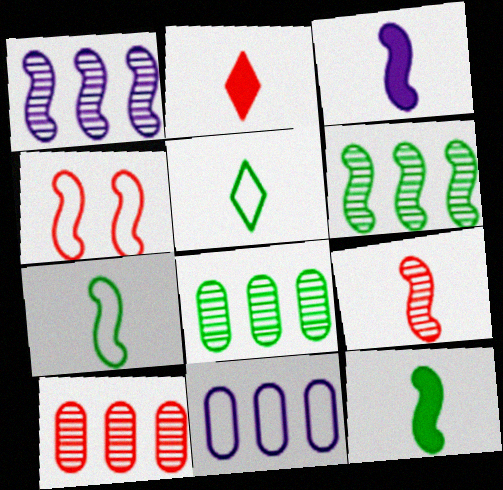[[1, 4, 12], 
[2, 4, 10], 
[3, 4, 6], 
[3, 7, 9], 
[4, 5, 11]]